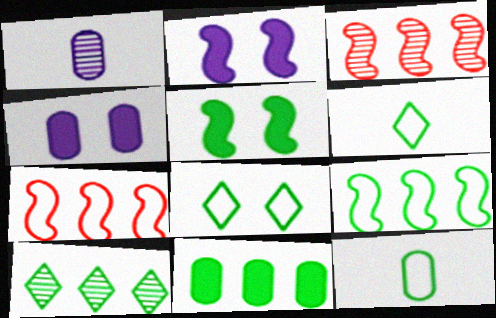[[3, 4, 6], 
[5, 10, 12], 
[8, 9, 12], 
[9, 10, 11]]